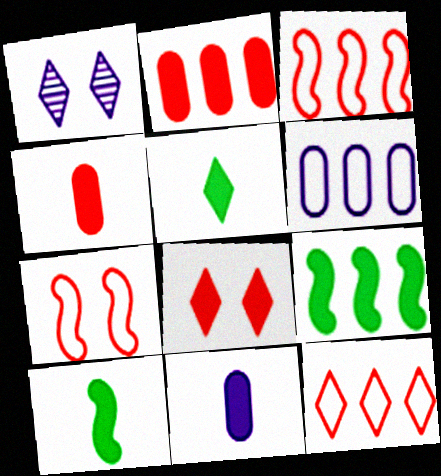[[1, 5, 12], 
[8, 9, 11]]